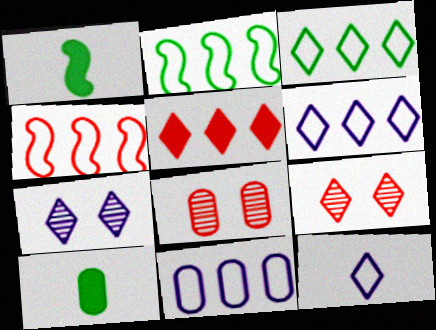[[1, 6, 8], 
[1, 9, 11], 
[3, 4, 11], 
[4, 7, 10], 
[8, 10, 11]]